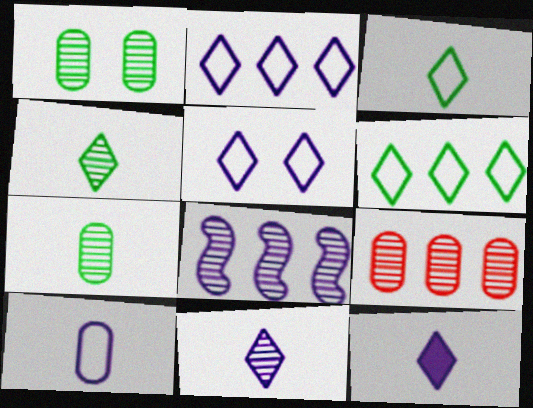[]